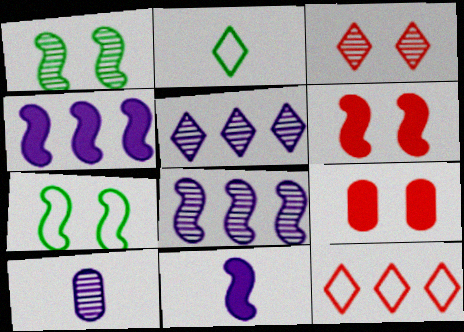[[2, 8, 9]]